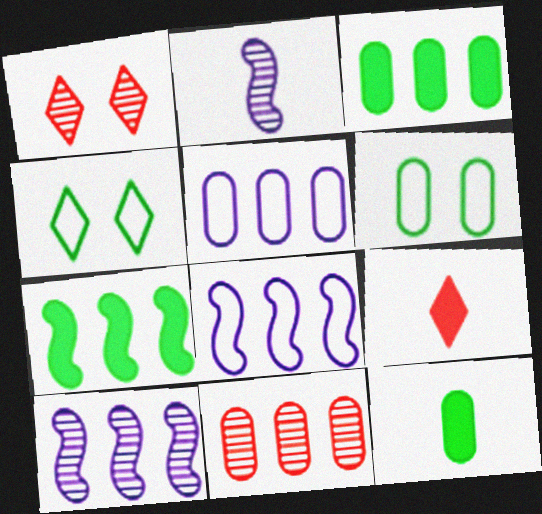[[1, 8, 12], 
[3, 5, 11], 
[6, 9, 10]]